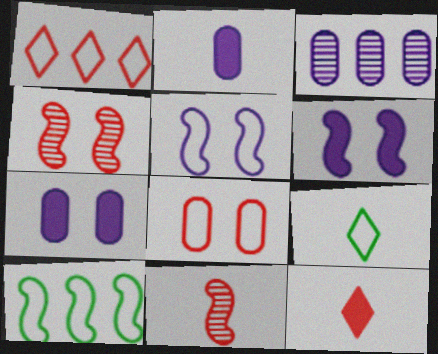[[2, 9, 11], 
[6, 10, 11]]